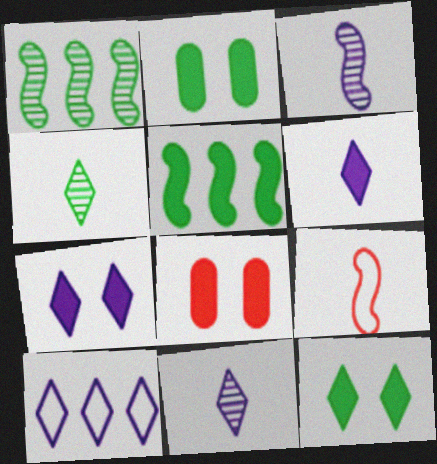[[5, 6, 8], 
[7, 10, 11]]